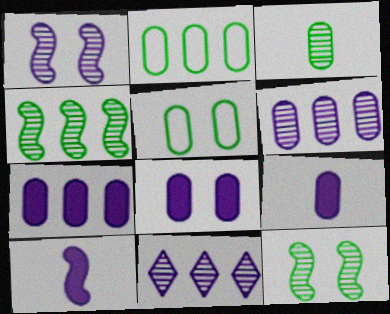[[7, 8, 9]]